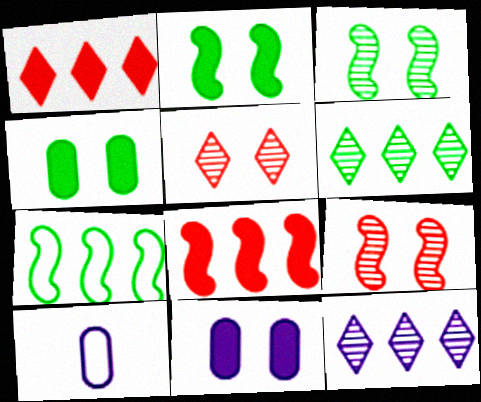[[1, 3, 10]]